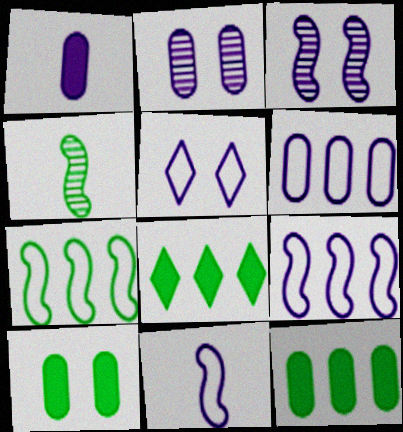[[1, 2, 6], 
[5, 6, 11]]